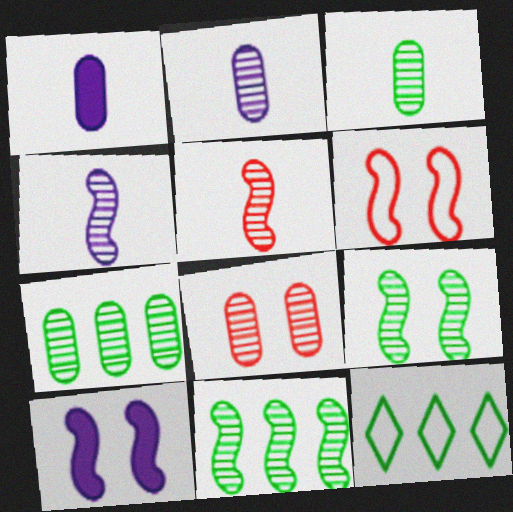[[2, 7, 8], 
[6, 9, 10]]